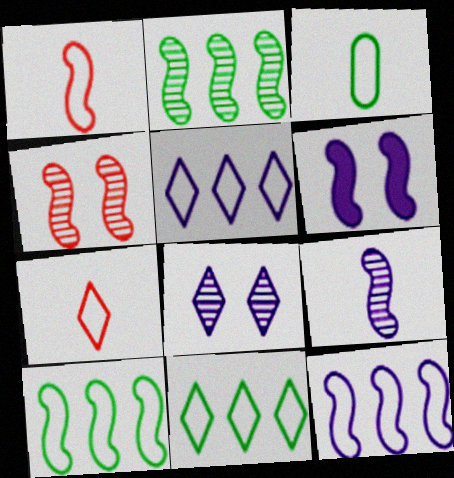[[1, 2, 6], 
[2, 4, 9], 
[6, 9, 12]]